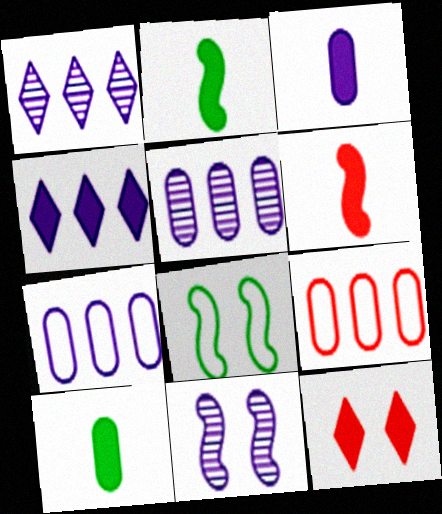[]